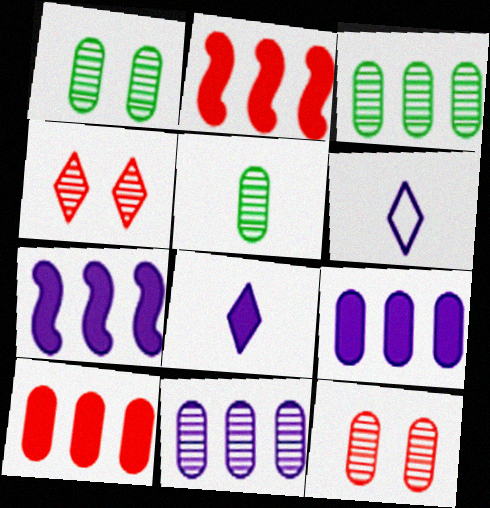[[1, 2, 6], 
[1, 3, 5], 
[5, 11, 12]]